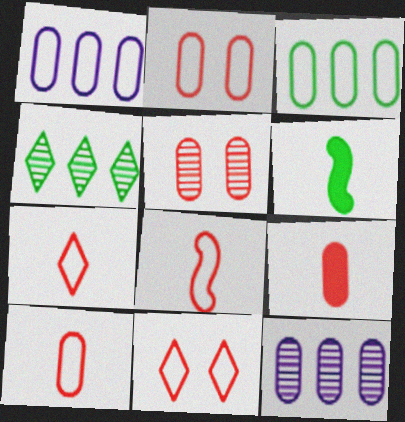[[6, 11, 12], 
[7, 8, 10]]